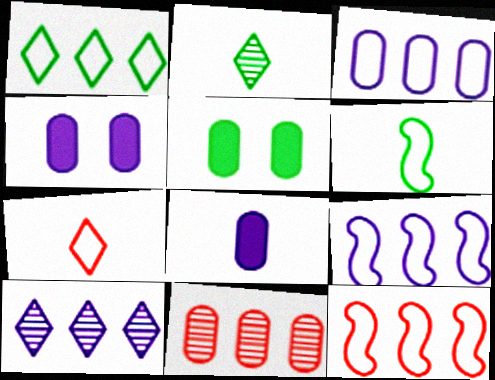[[1, 3, 12], 
[2, 4, 12]]